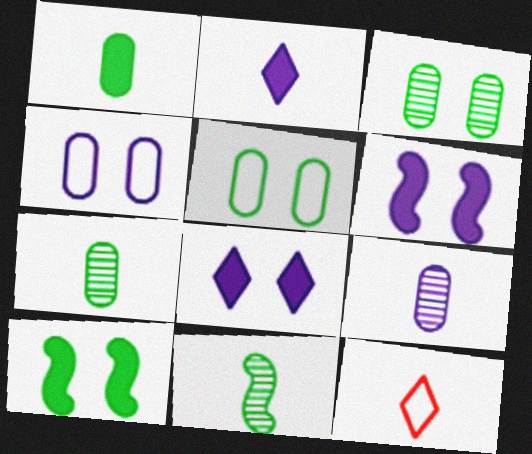[]